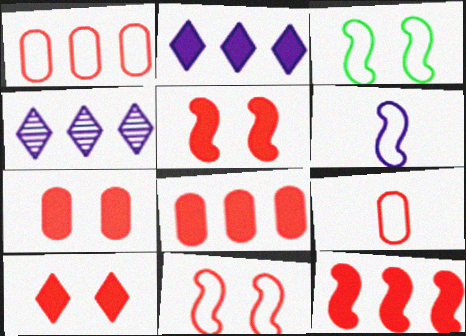[[5, 7, 10]]